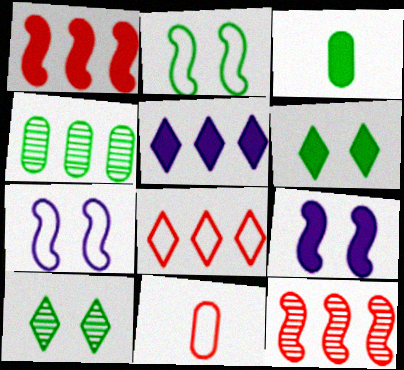[]